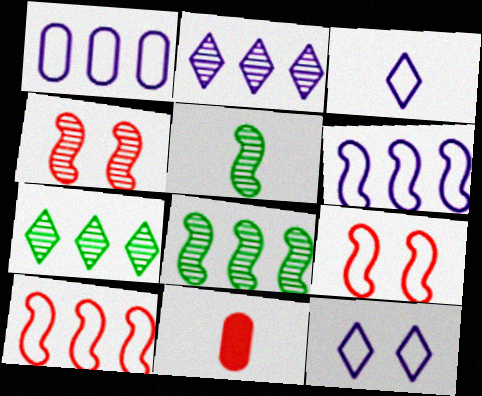[[3, 5, 11], 
[8, 11, 12]]